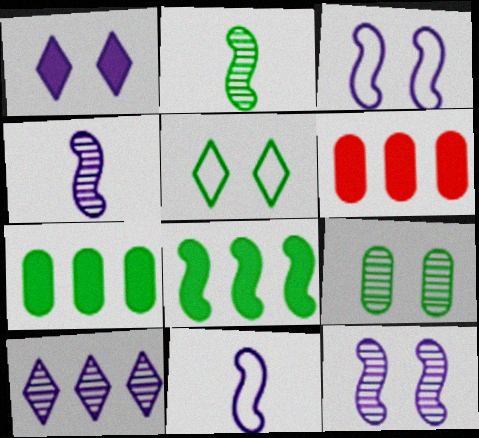[[2, 5, 7], 
[4, 5, 6]]